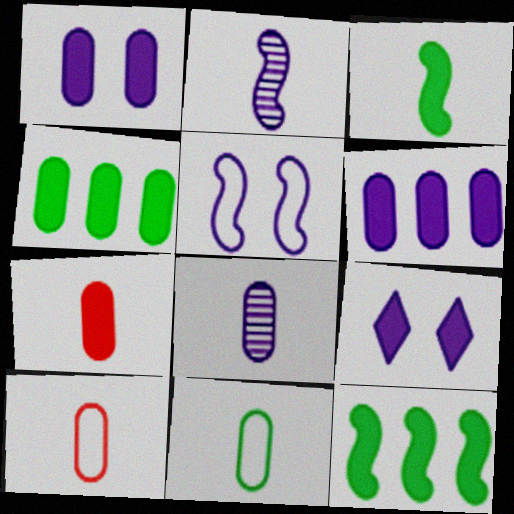[[1, 4, 7], 
[7, 8, 11], 
[7, 9, 12]]